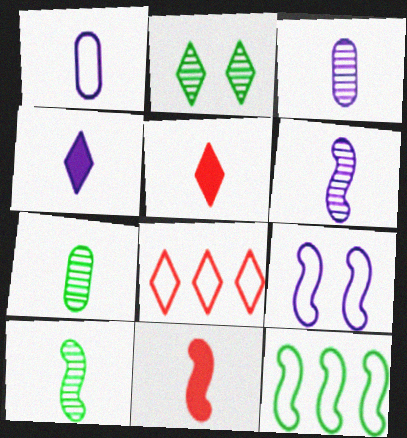[[1, 4, 6], 
[1, 5, 10], 
[2, 4, 8]]